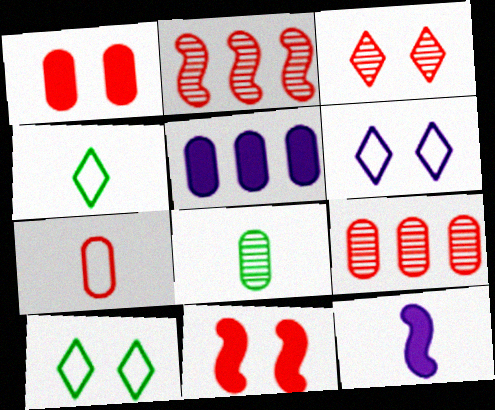[[1, 7, 9], 
[9, 10, 12]]